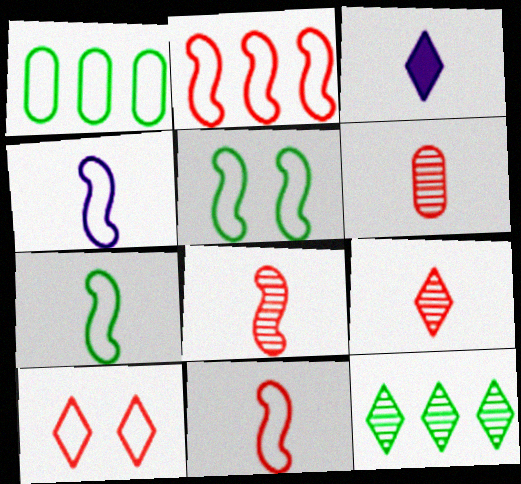[[1, 4, 10], 
[2, 4, 5], 
[3, 6, 7], 
[3, 10, 12], 
[4, 7, 11], 
[6, 8, 9]]